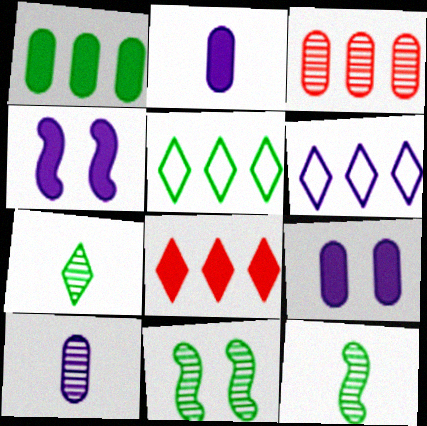[[4, 6, 10]]